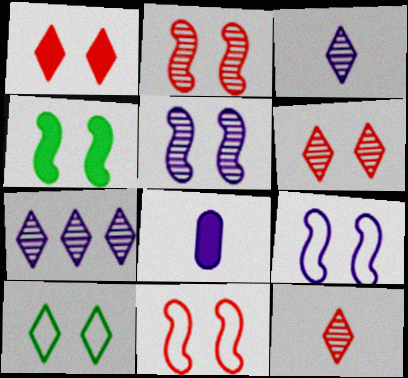[[2, 4, 9], 
[4, 5, 11], 
[7, 8, 9]]